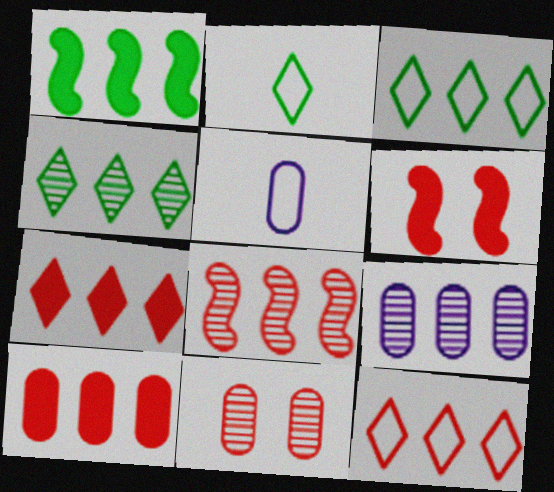[[1, 9, 12], 
[2, 6, 9], 
[4, 5, 6], 
[4, 8, 9], 
[8, 10, 12]]